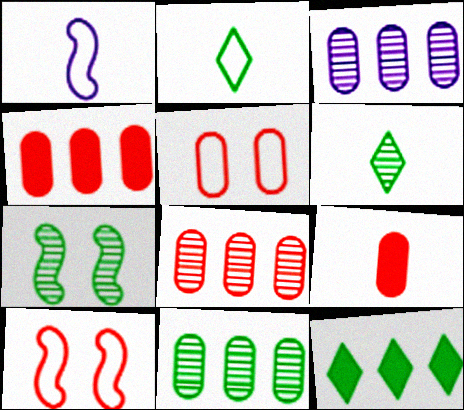[[1, 6, 9], 
[3, 8, 11], 
[5, 8, 9], 
[6, 7, 11]]